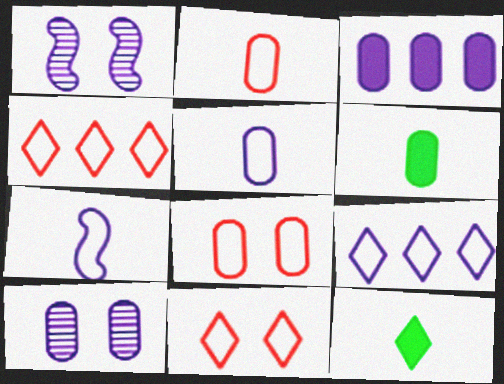[[1, 4, 6], 
[3, 5, 10]]